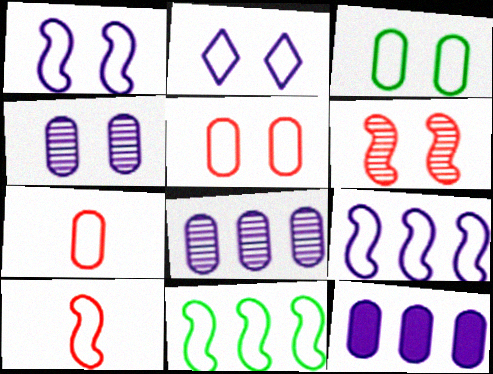[[1, 10, 11], 
[2, 7, 11]]